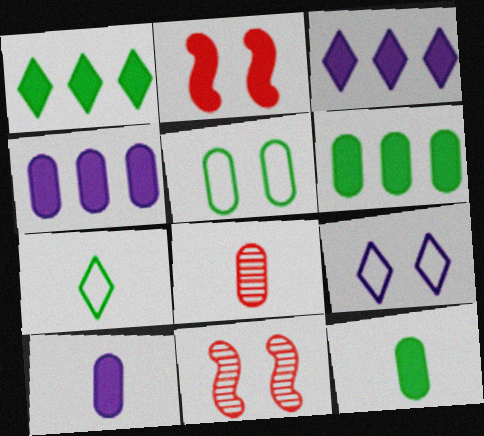[[1, 2, 10], 
[2, 3, 12], 
[4, 5, 8], 
[4, 7, 11]]